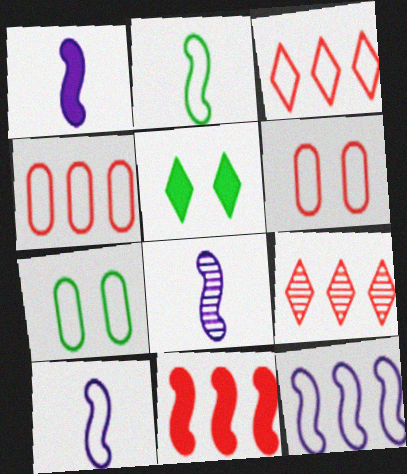[[1, 7, 9], 
[1, 8, 10], 
[3, 7, 10], 
[4, 5, 8], 
[4, 9, 11]]